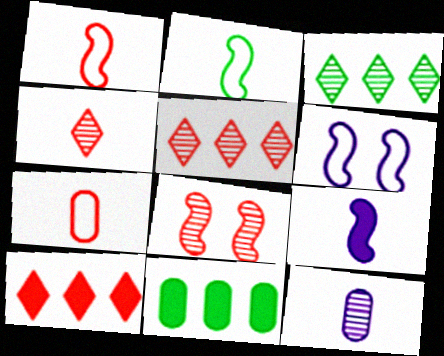[[3, 8, 12], 
[4, 6, 11], 
[7, 8, 10]]